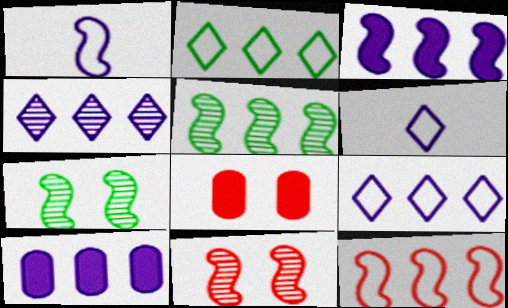[[3, 5, 12], 
[5, 6, 8]]